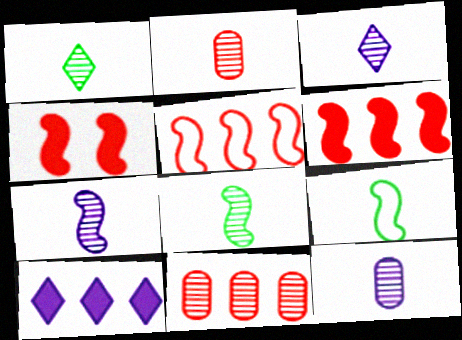[[1, 2, 7], 
[2, 3, 8], 
[3, 7, 12]]